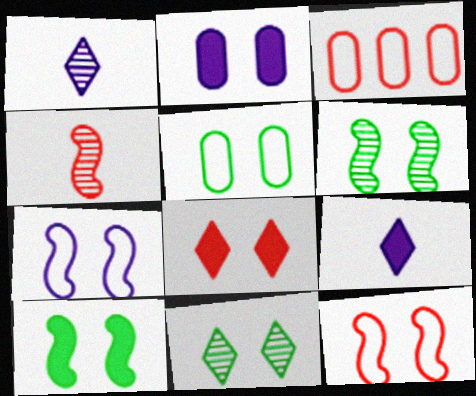[[1, 3, 10], 
[2, 8, 10], 
[2, 11, 12], 
[3, 4, 8], 
[3, 6, 9], 
[5, 10, 11]]